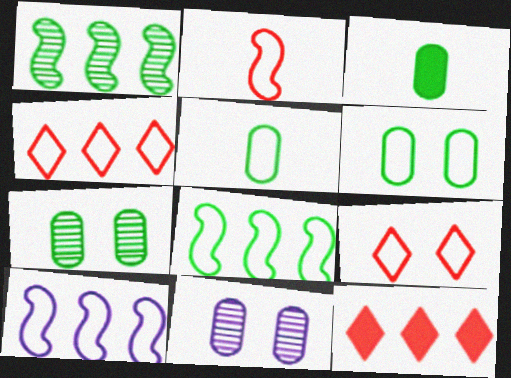[[5, 9, 10]]